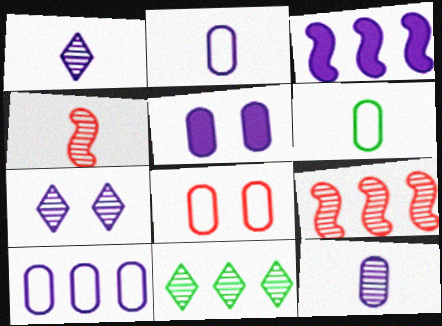[[2, 3, 7], 
[5, 10, 12], 
[6, 8, 10]]